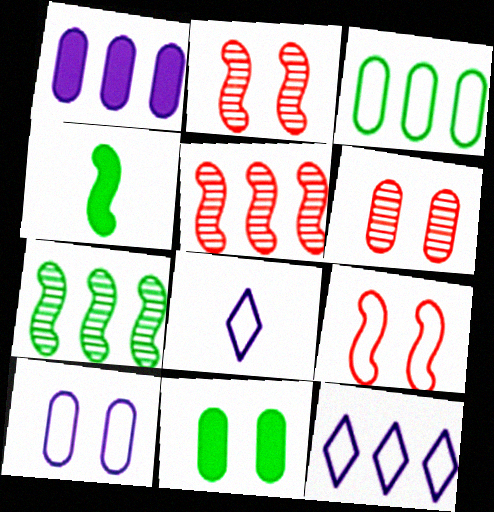[[3, 8, 9], 
[4, 6, 12], 
[5, 8, 11], 
[6, 10, 11]]